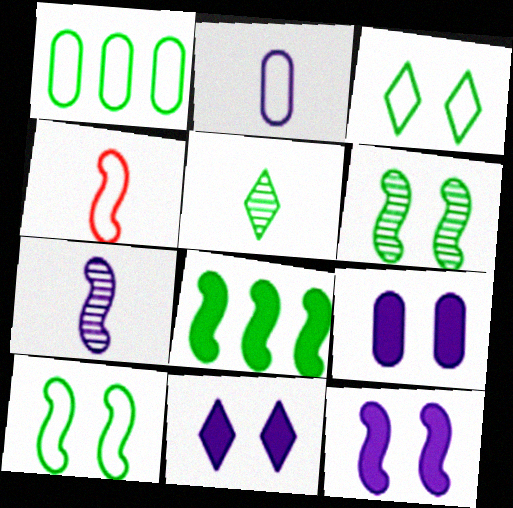[[9, 11, 12]]